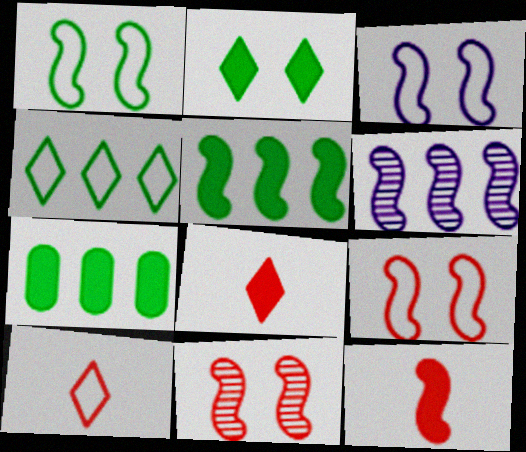[[1, 3, 9], 
[1, 6, 12]]